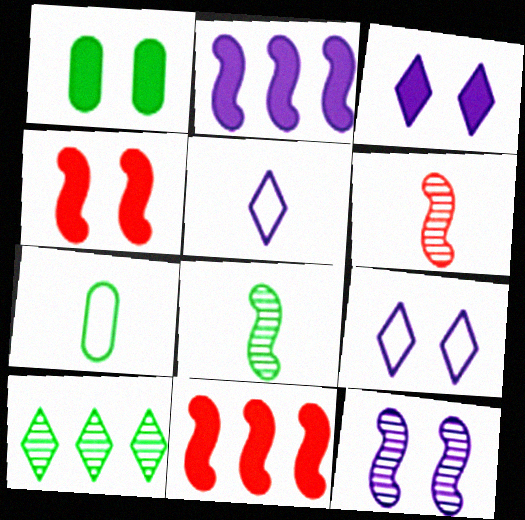[[1, 3, 4]]